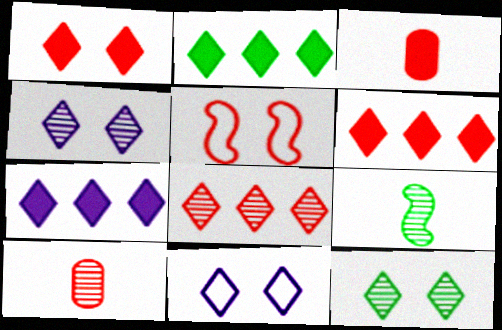[[1, 11, 12], 
[2, 6, 7], 
[3, 5, 8], 
[5, 6, 10]]